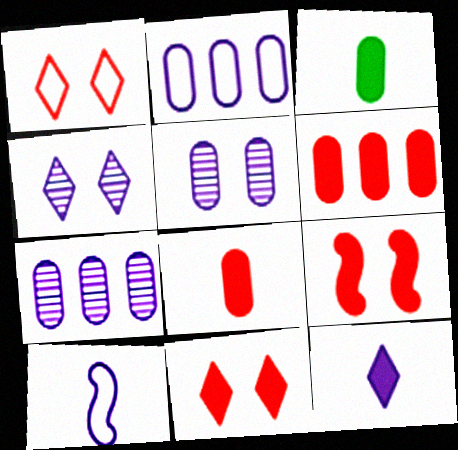[]